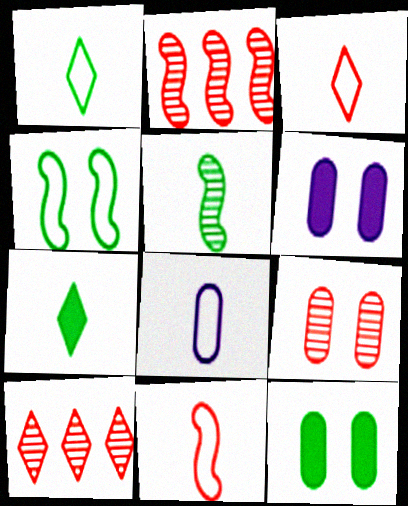[[1, 2, 6], 
[1, 8, 11]]